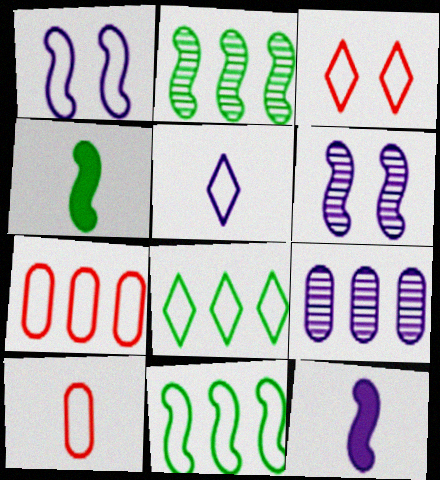[[1, 8, 10], 
[3, 4, 9], 
[3, 5, 8]]